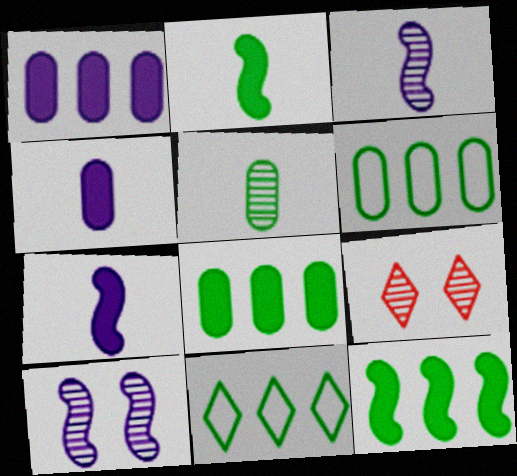[[6, 7, 9]]